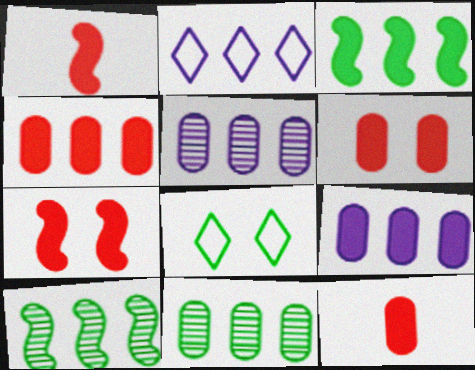[[1, 5, 8], 
[2, 4, 10], 
[4, 6, 12]]